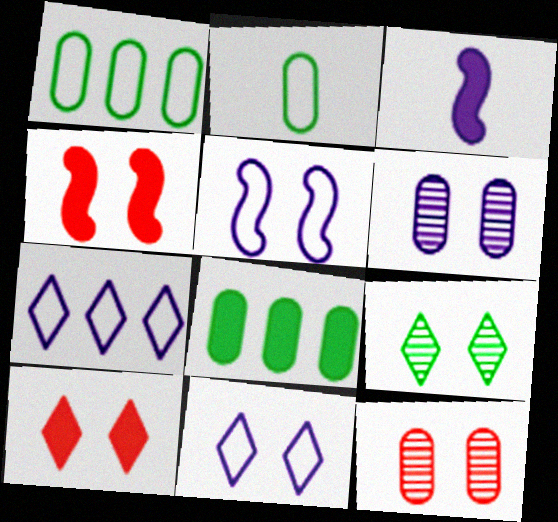[[3, 6, 7], 
[3, 8, 10], 
[9, 10, 11]]